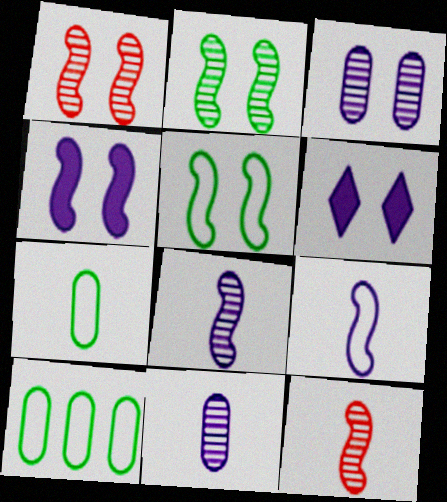[[1, 4, 5], 
[6, 10, 12]]